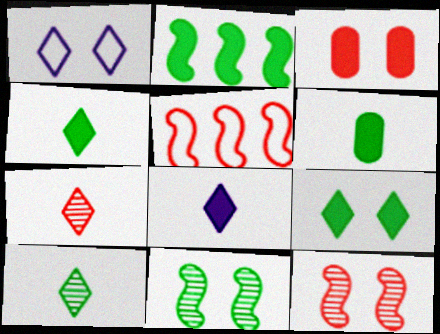[[1, 3, 11], 
[2, 3, 8], 
[2, 6, 9], 
[3, 5, 7]]